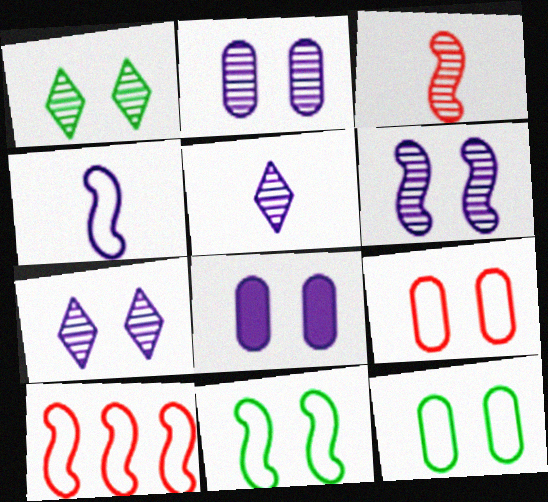[[2, 6, 7], 
[4, 10, 11]]